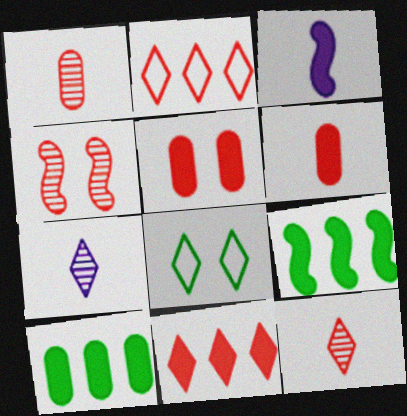[[2, 4, 6], 
[7, 8, 11]]